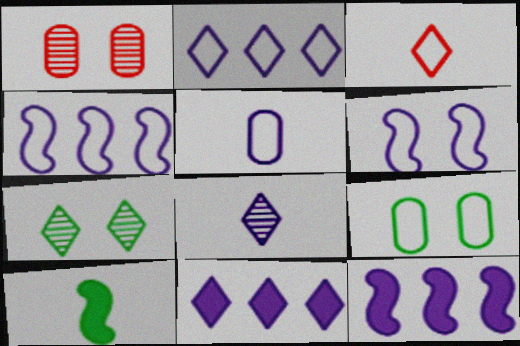[[1, 2, 10], 
[2, 5, 6], 
[3, 4, 9], 
[3, 7, 11]]